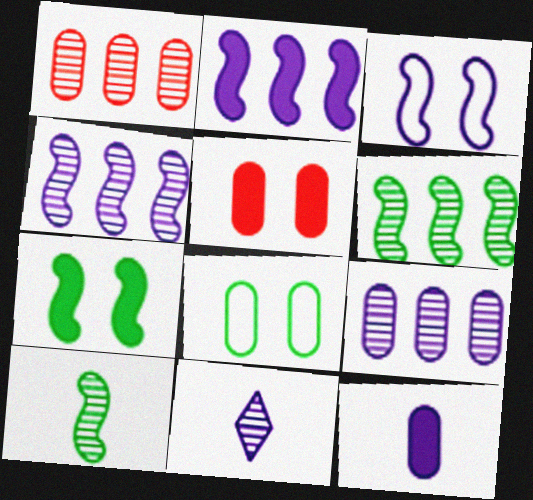[[1, 8, 12]]